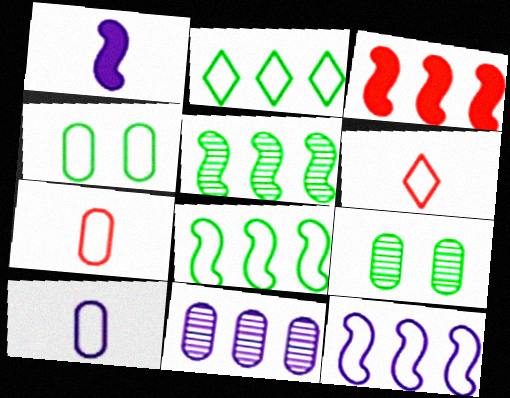[[2, 3, 11], 
[3, 5, 12], 
[4, 6, 12]]